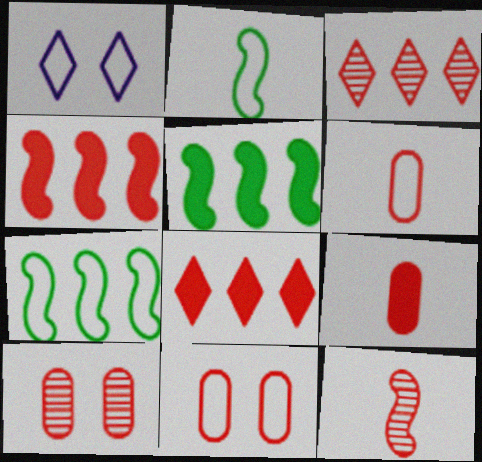[[1, 6, 7], 
[3, 10, 12], 
[8, 11, 12]]